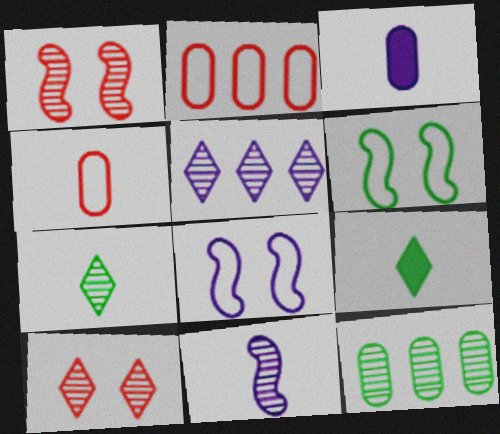[[3, 5, 8], 
[4, 9, 11], 
[5, 7, 10], 
[6, 9, 12], 
[10, 11, 12]]